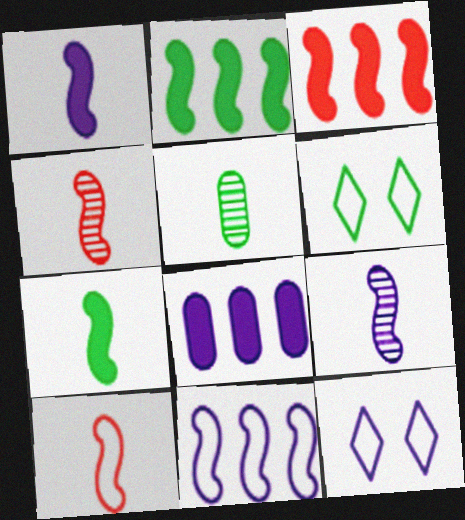[[2, 5, 6], 
[3, 5, 12], 
[4, 6, 8], 
[7, 9, 10], 
[8, 9, 12]]